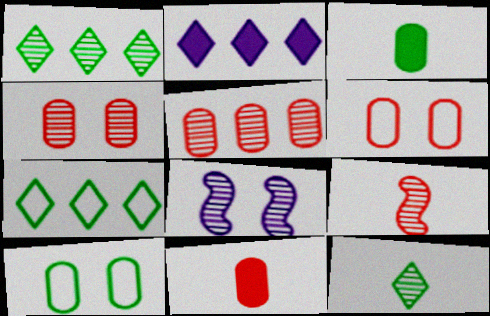[[2, 9, 10], 
[5, 6, 11], 
[5, 8, 12], 
[7, 8, 11]]